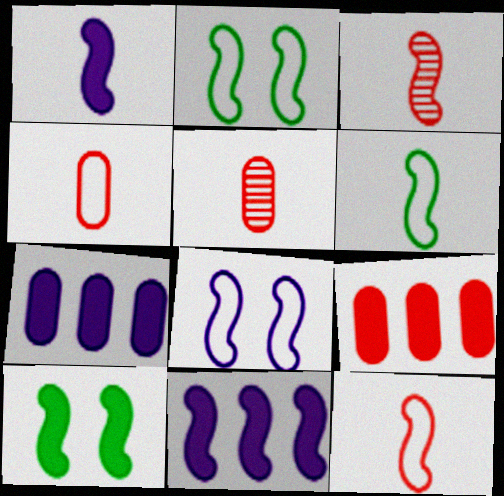[[1, 3, 6], 
[2, 3, 11]]